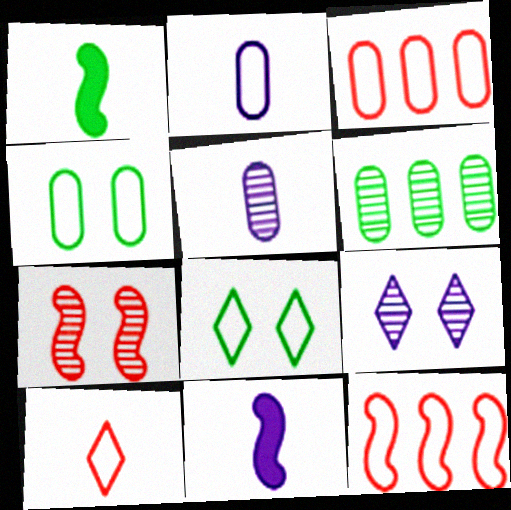[[1, 3, 9], 
[1, 5, 10], 
[1, 6, 8], 
[2, 3, 4], 
[2, 8, 12]]